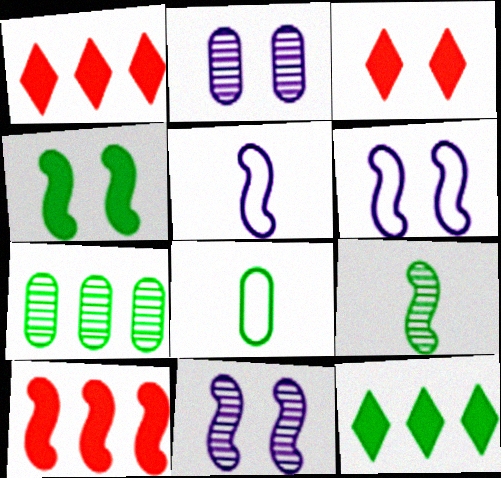[[1, 8, 11], 
[3, 5, 7], 
[6, 9, 10]]